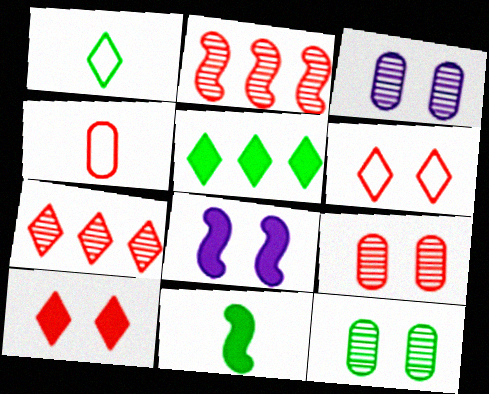[[2, 4, 10], 
[3, 9, 12], 
[6, 8, 12]]